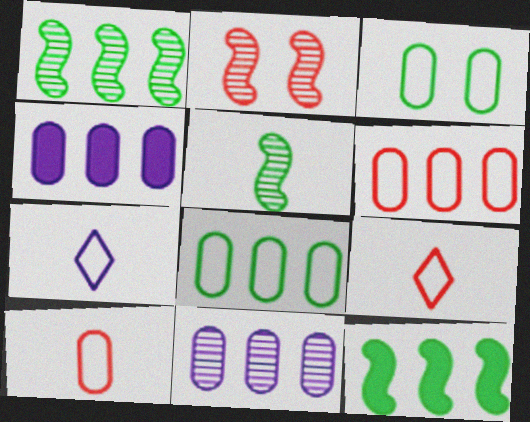[]